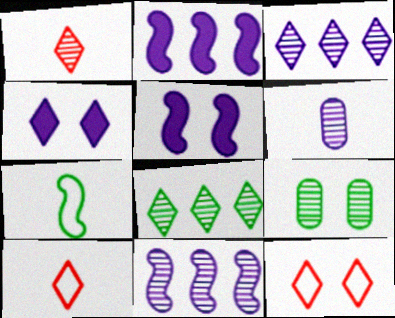[[1, 9, 11], 
[2, 9, 10], 
[4, 8, 10], 
[5, 9, 12]]